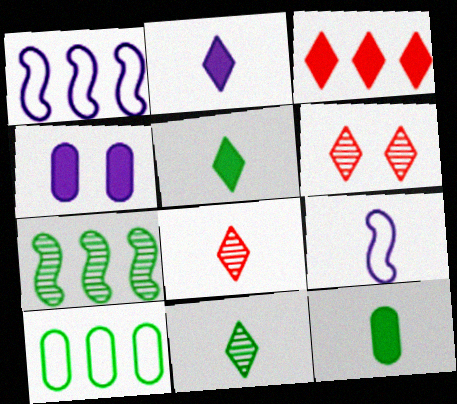[[1, 6, 12], 
[8, 9, 12]]